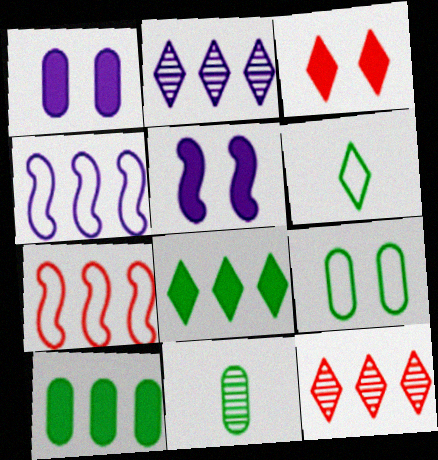[[2, 3, 6], 
[2, 7, 10], 
[3, 4, 11], 
[4, 10, 12], 
[9, 10, 11]]